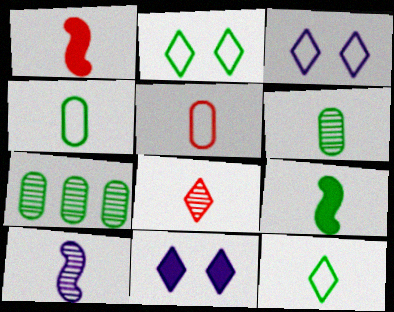[[1, 3, 7], 
[1, 5, 8], 
[2, 7, 9], 
[6, 8, 10], 
[6, 9, 12]]